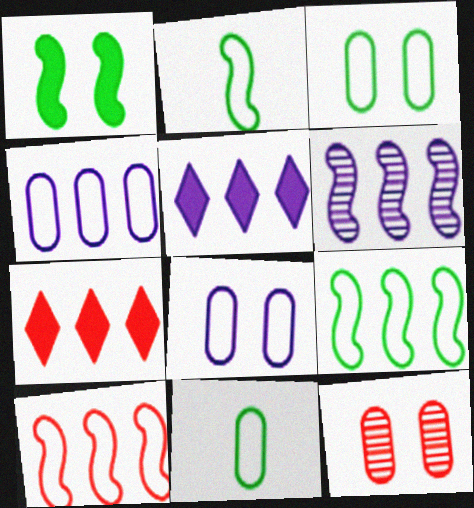[[2, 5, 12], 
[4, 5, 6]]